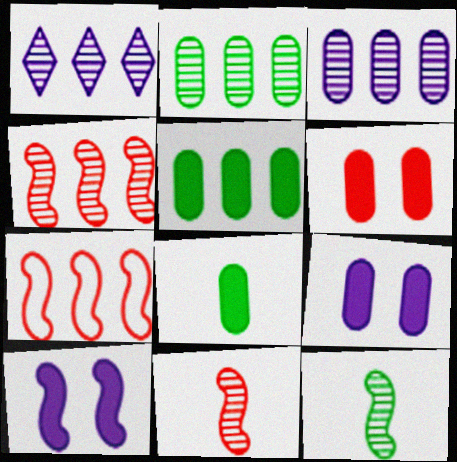[[1, 2, 4], 
[1, 5, 7], 
[7, 10, 12]]